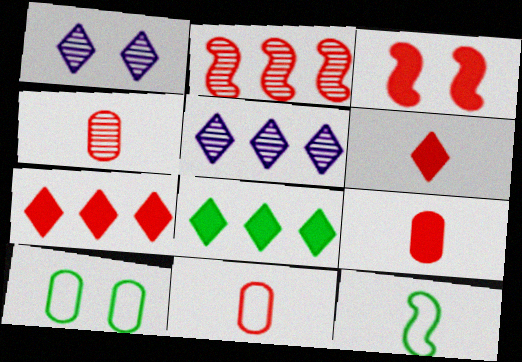[[1, 3, 10], 
[3, 7, 9], 
[4, 9, 11]]